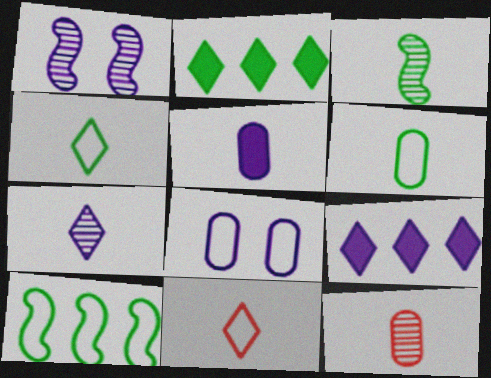[[3, 5, 11], 
[3, 7, 12], 
[5, 6, 12], 
[8, 10, 11]]